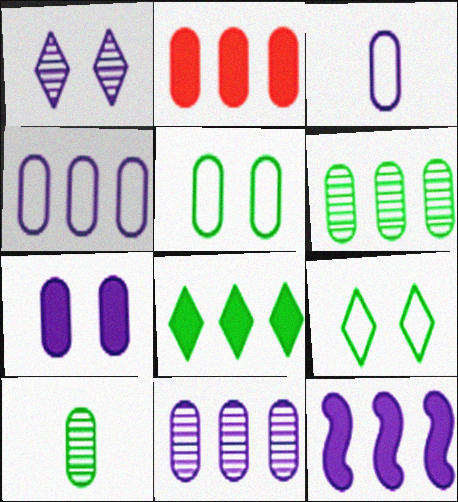[[1, 3, 12], 
[2, 4, 6], 
[2, 8, 12], 
[3, 7, 11]]